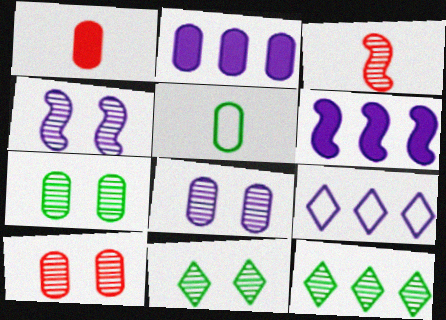[[2, 5, 10], 
[3, 8, 12], 
[4, 10, 11], 
[7, 8, 10]]